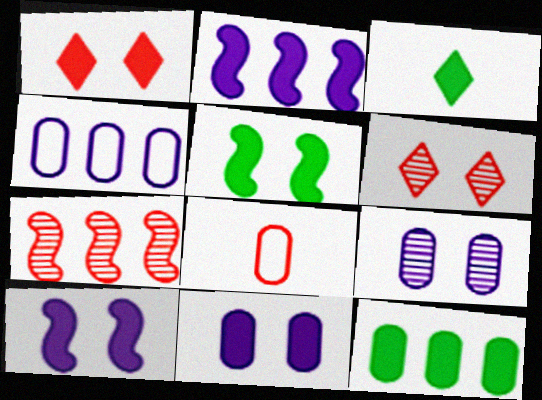[[1, 5, 11], 
[1, 7, 8], 
[3, 5, 12], 
[8, 9, 12]]